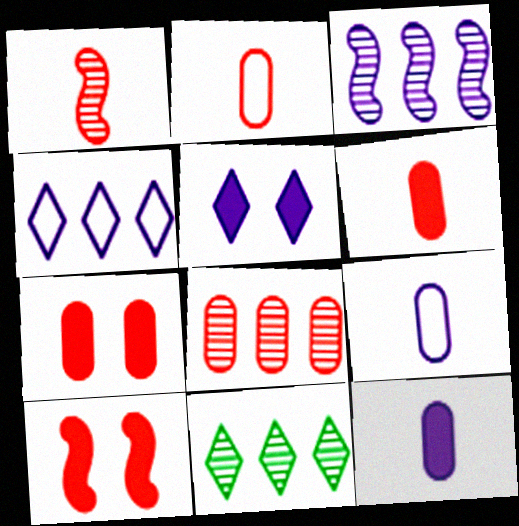[[2, 7, 8], 
[3, 5, 9], 
[3, 8, 11], 
[9, 10, 11]]